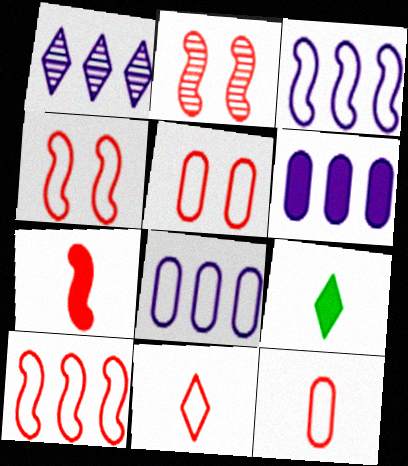[[1, 3, 6], 
[2, 7, 10], 
[2, 8, 9], 
[5, 10, 11]]